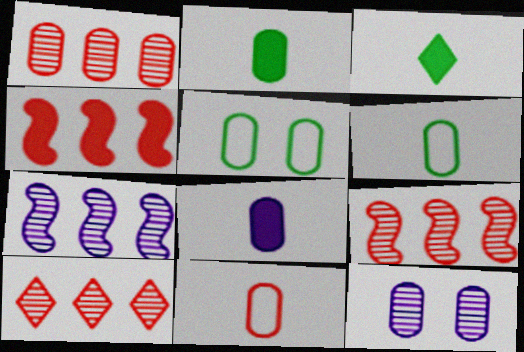[[1, 5, 8], 
[1, 9, 10]]